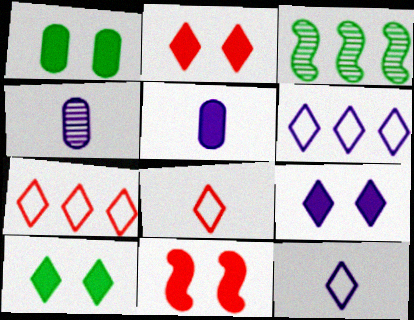[[1, 9, 11], 
[2, 9, 10]]